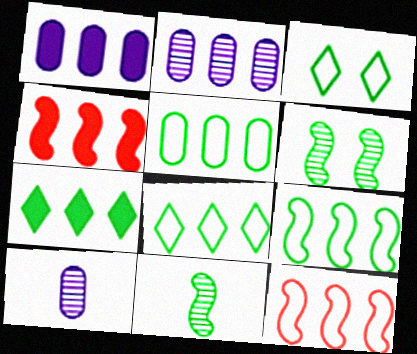[[1, 4, 7], 
[2, 4, 8], 
[2, 7, 12], 
[3, 4, 10], 
[5, 8, 9]]